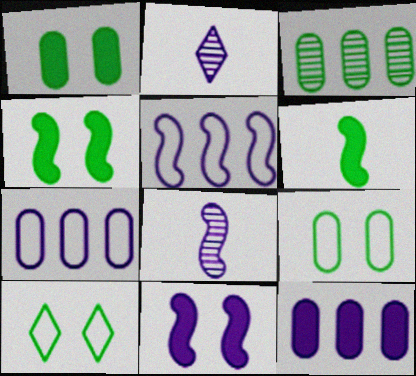[[2, 7, 11], 
[3, 6, 10], 
[5, 8, 11]]